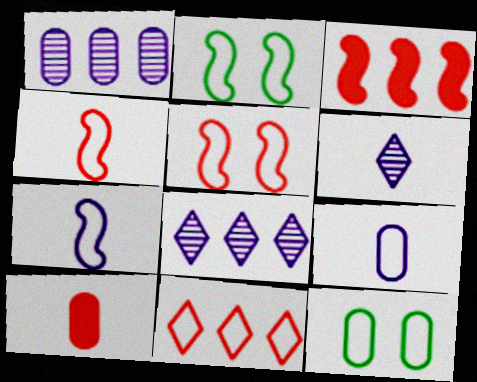[[1, 10, 12], 
[2, 8, 10], 
[2, 9, 11], 
[3, 6, 12], 
[7, 11, 12]]